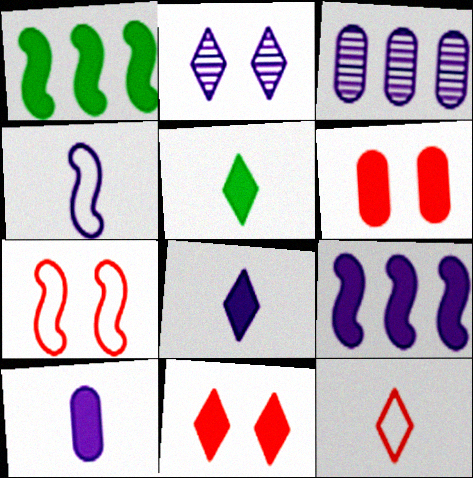[[1, 6, 8], 
[1, 10, 11], 
[3, 5, 7], 
[5, 6, 9]]